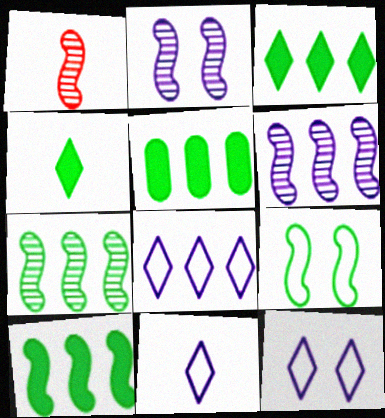[[1, 2, 7], 
[1, 5, 12], 
[3, 5, 10], 
[8, 11, 12]]